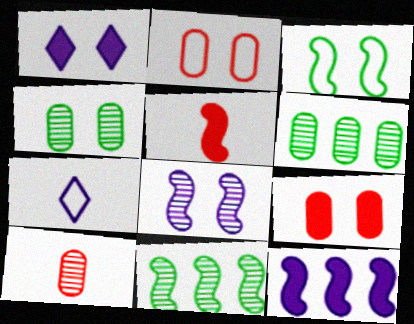[[7, 9, 11]]